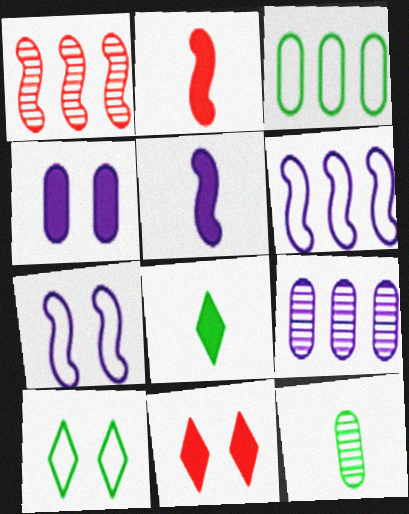[[2, 9, 10], 
[6, 11, 12]]